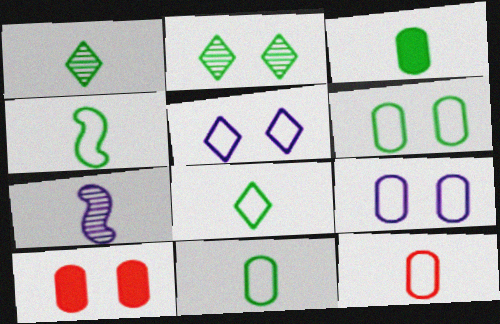[[1, 3, 4], 
[4, 8, 11]]